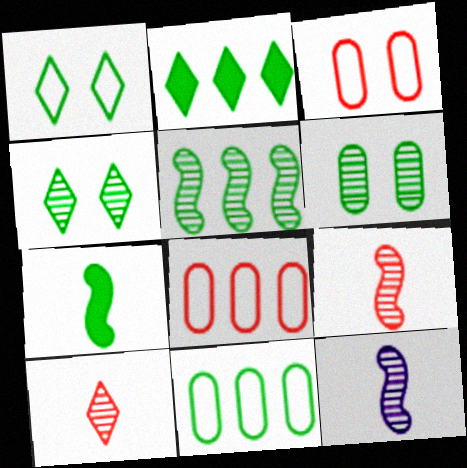[[2, 3, 12], 
[2, 5, 11], 
[4, 7, 11]]